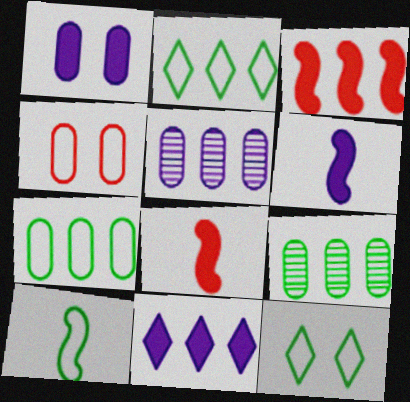[[1, 6, 11], 
[2, 3, 5], 
[5, 8, 12], 
[7, 10, 12]]